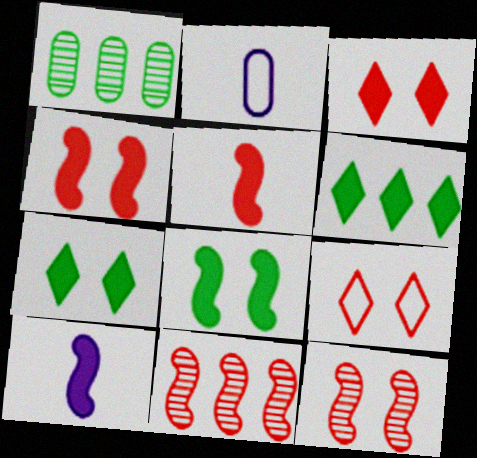[[1, 9, 10], 
[2, 6, 12], 
[2, 7, 11]]